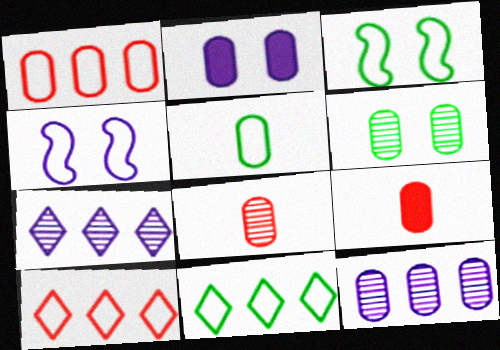[[3, 5, 11], 
[3, 7, 9], 
[4, 5, 10], 
[6, 8, 12]]